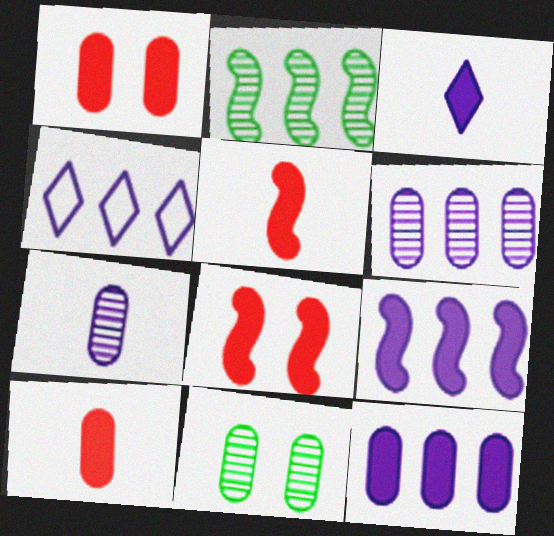[[4, 5, 11], 
[4, 6, 9]]